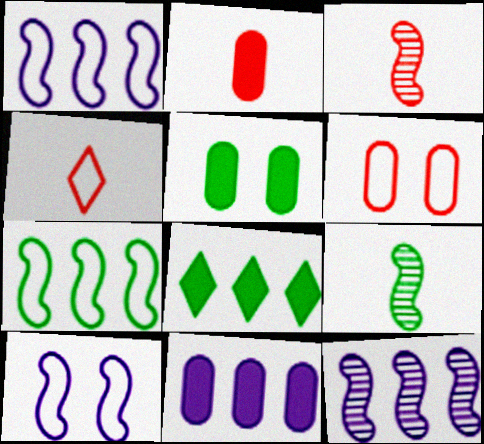[[2, 3, 4], 
[2, 5, 11], 
[4, 5, 12]]